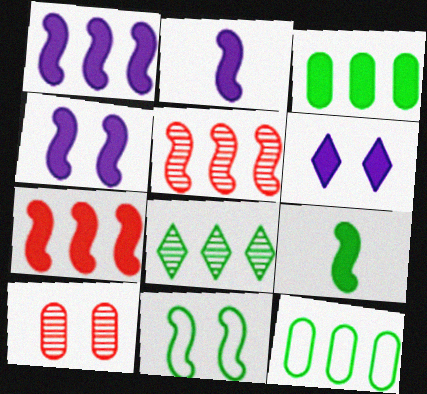[[1, 2, 4], 
[2, 5, 11], 
[4, 7, 9], 
[6, 10, 11]]